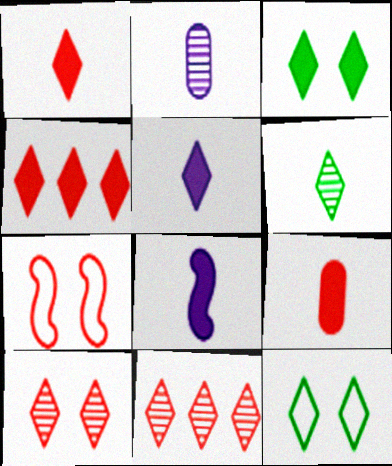[[3, 4, 5], 
[5, 11, 12], 
[7, 9, 11]]